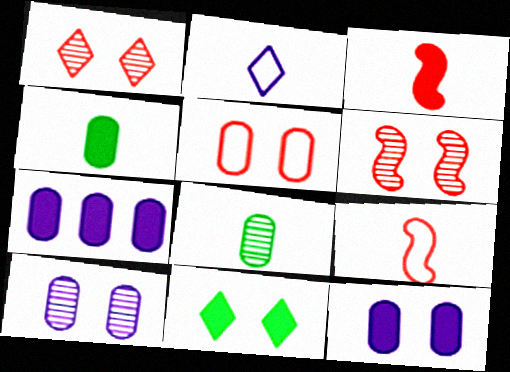[[2, 3, 8], 
[3, 7, 11], 
[5, 7, 8]]